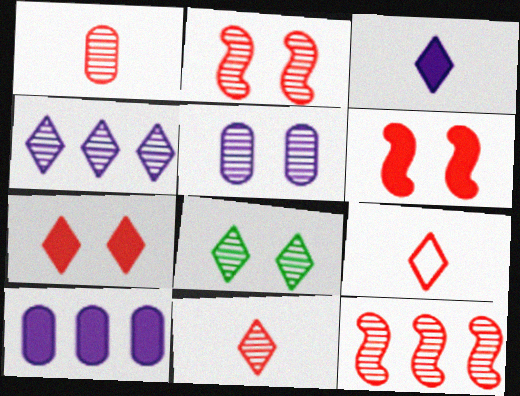[[2, 5, 8], 
[4, 8, 11]]